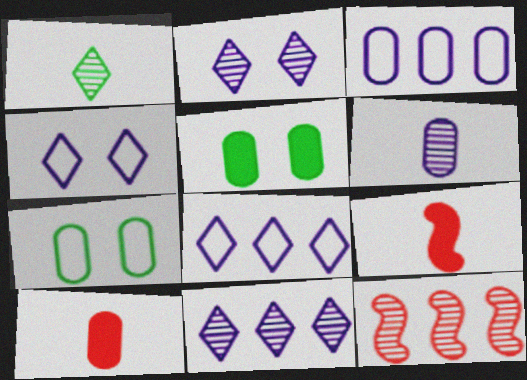[[7, 9, 11]]